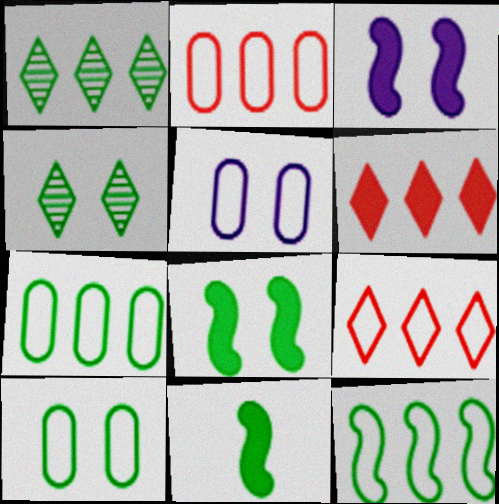[[1, 10, 11], 
[4, 7, 11], 
[4, 8, 10]]